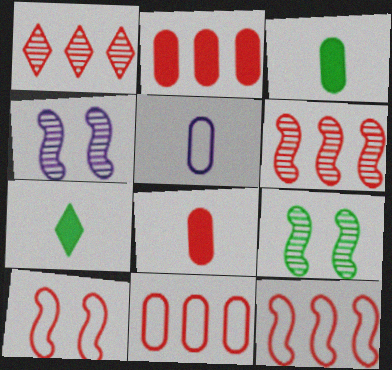[[1, 2, 12], 
[1, 8, 10], 
[4, 7, 11]]